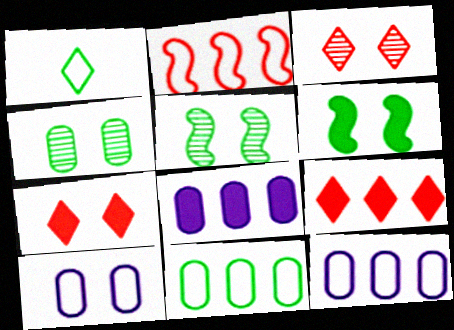[[1, 2, 10], 
[3, 6, 10], 
[5, 7, 10]]